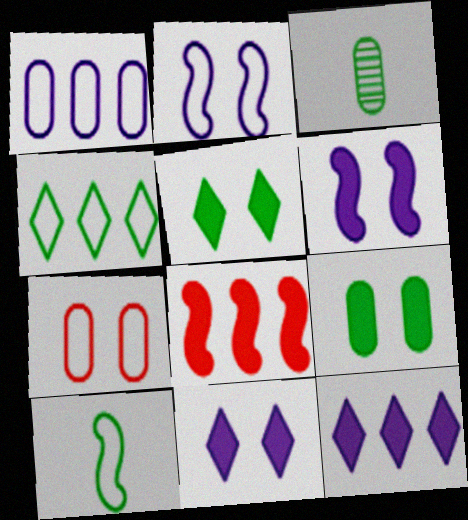[]